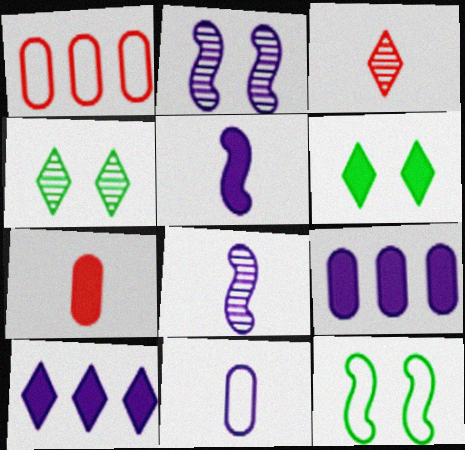[[1, 4, 5], 
[1, 6, 8], 
[2, 10, 11], 
[3, 9, 12]]